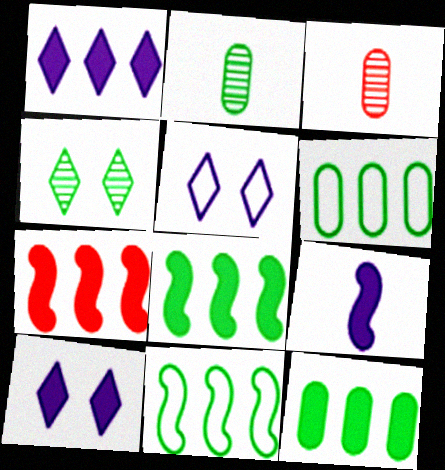[[1, 7, 12], 
[2, 5, 7], 
[3, 5, 8], 
[3, 10, 11]]